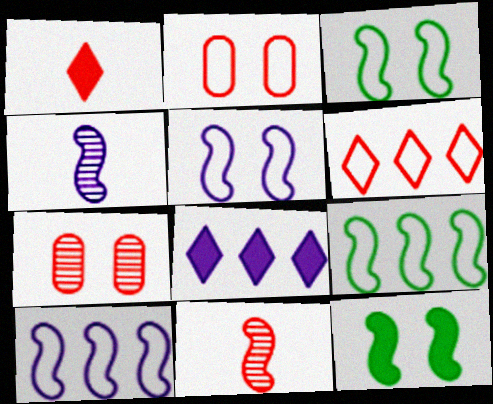[[10, 11, 12]]